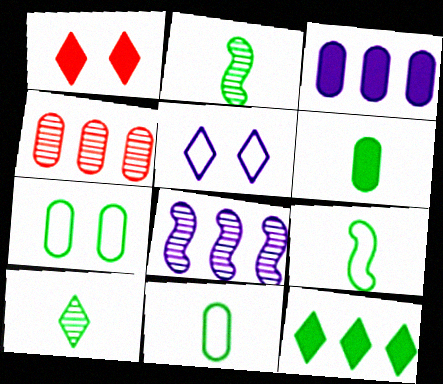[[1, 8, 11], 
[2, 7, 12], 
[6, 9, 10]]